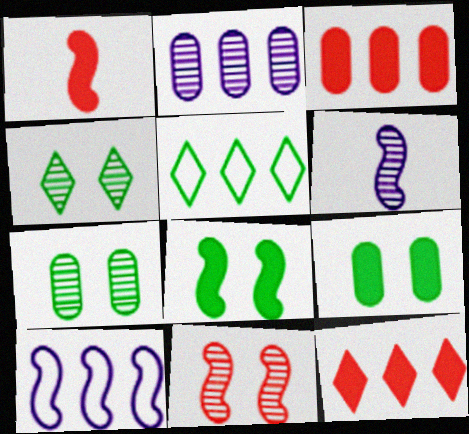[]